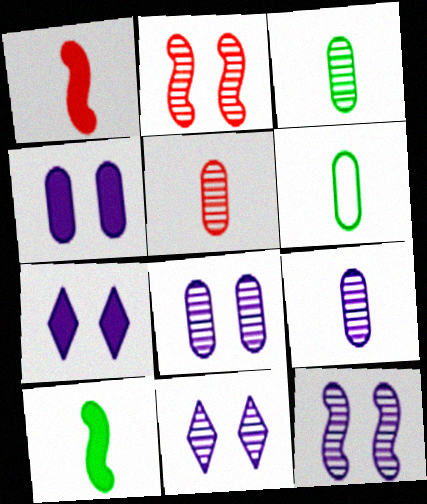[[3, 5, 9], 
[8, 11, 12]]